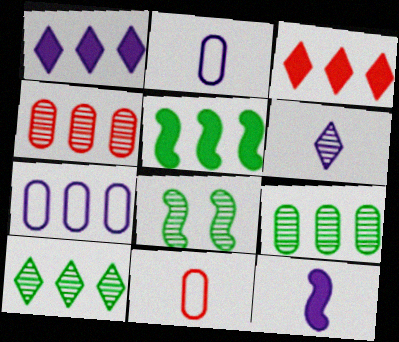[[1, 8, 11], 
[2, 3, 8], 
[2, 6, 12], 
[4, 6, 8]]